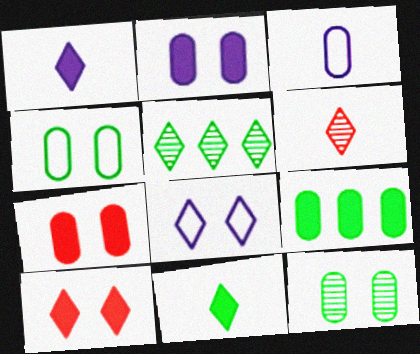[]